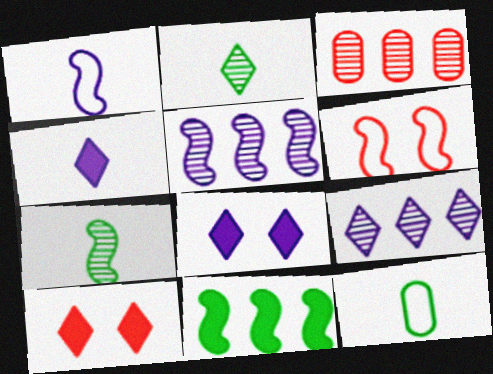[[5, 10, 12]]